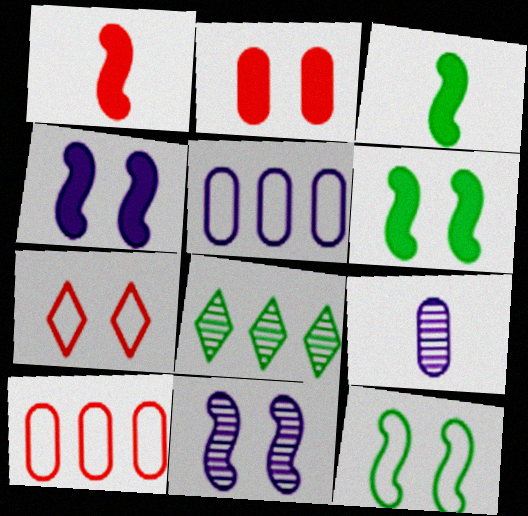[]